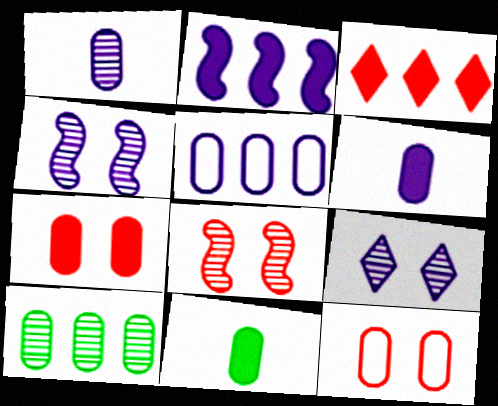[[6, 10, 12]]